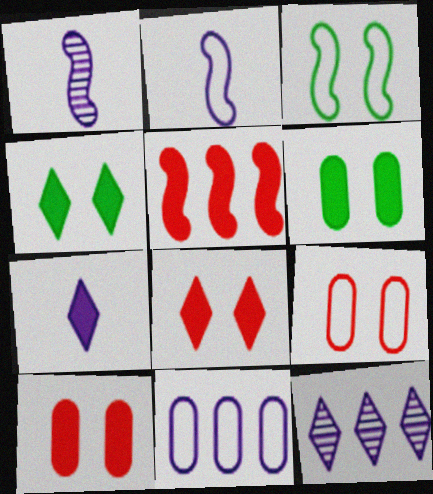[[1, 3, 5], 
[5, 6, 7]]